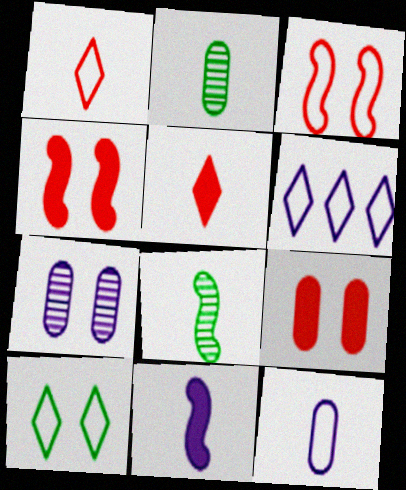[[1, 2, 11], 
[1, 6, 10], 
[2, 4, 6], 
[4, 7, 10], 
[5, 8, 12], 
[6, 7, 11], 
[6, 8, 9]]